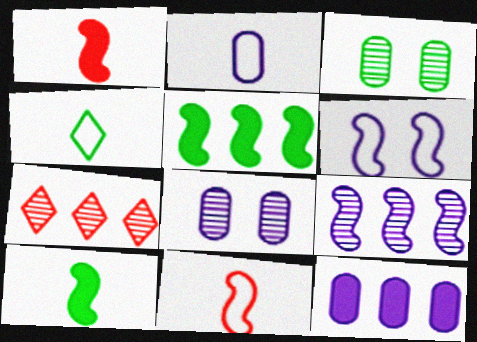[[2, 4, 11], 
[2, 8, 12], 
[3, 4, 5]]